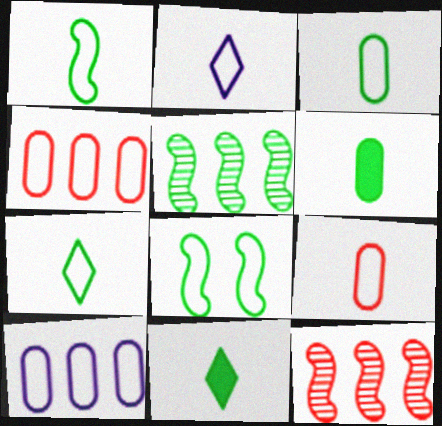[[1, 2, 9], 
[1, 3, 7], 
[2, 4, 8]]